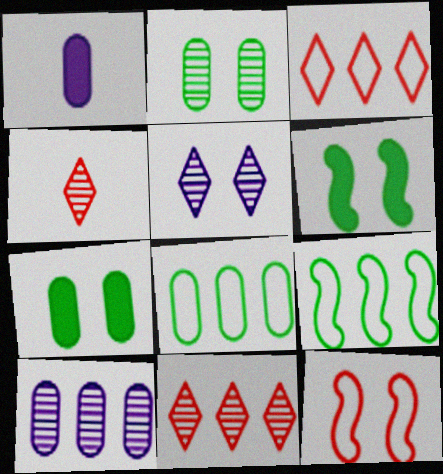[[5, 7, 12]]